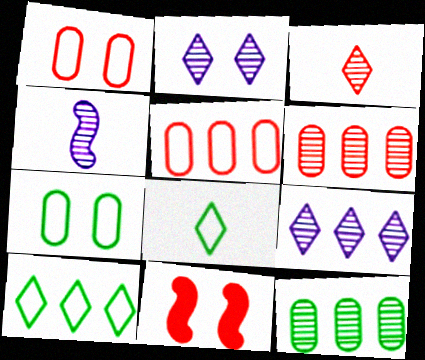[[2, 7, 11], 
[3, 5, 11]]